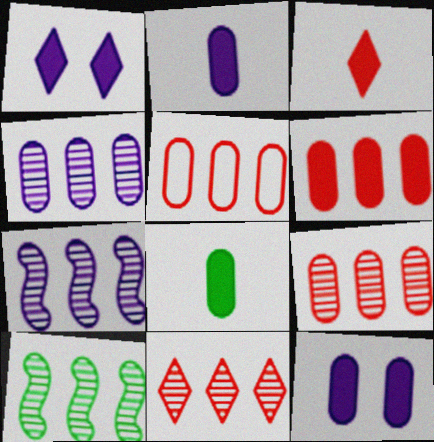[[4, 10, 11], 
[5, 6, 9], 
[6, 8, 12]]